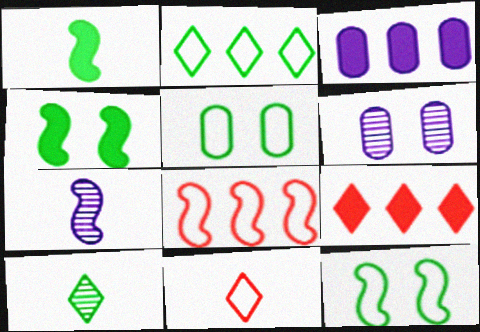[[4, 7, 8], 
[5, 7, 9]]